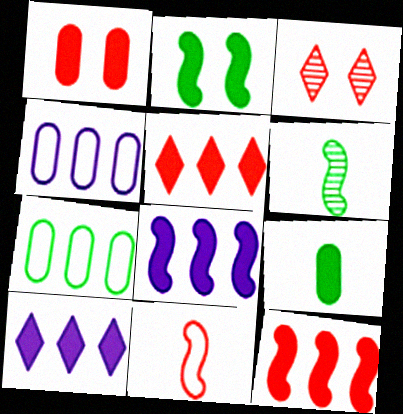[]